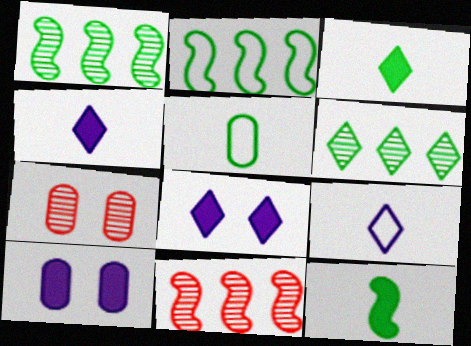[[2, 4, 7], 
[5, 8, 11]]